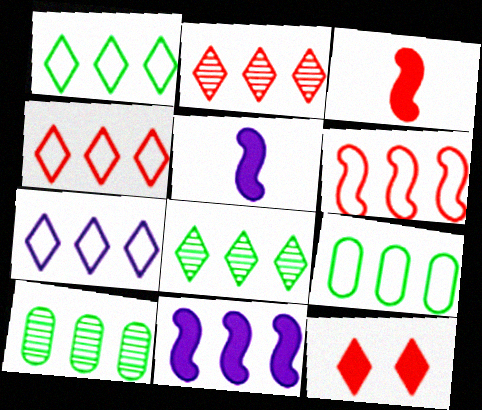[[1, 4, 7], 
[2, 9, 11], 
[4, 10, 11], 
[6, 7, 9]]